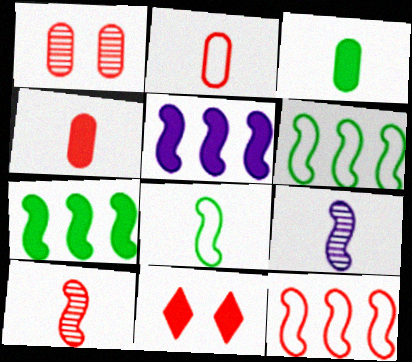[[3, 5, 11]]